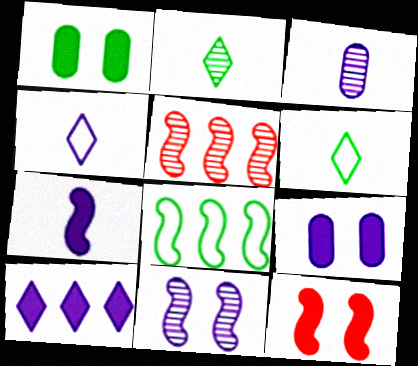[[1, 2, 8], 
[1, 4, 5], 
[3, 4, 7], 
[5, 6, 9], 
[7, 9, 10]]